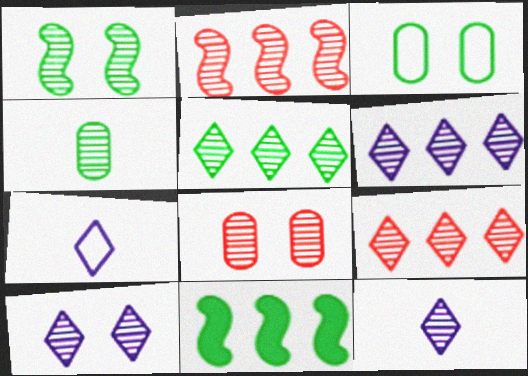[[1, 4, 5], 
[1, 8, 10], 
[2, 4, 10], 
[5, 6, 9], 
[6, 10, 12], 
[7, 8, 11]]